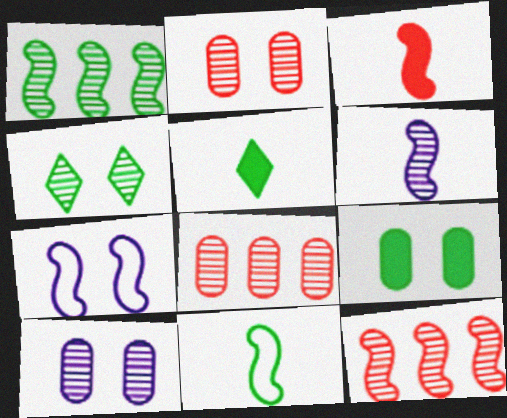[[1, 3, 7], 
[3, 6, 11], 
[4, 6, 8], 
[5, 7, 8]]